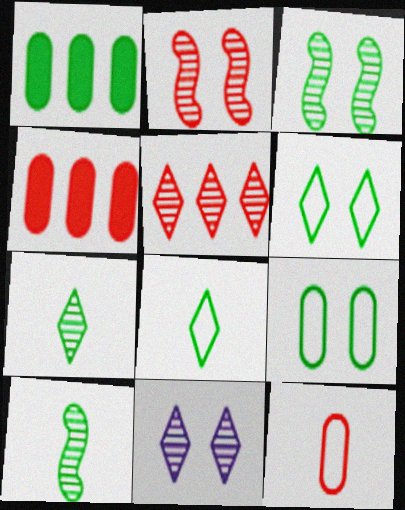[[1, 3, 8], 
[1, 6, 10], 
[5, 7, 11]]